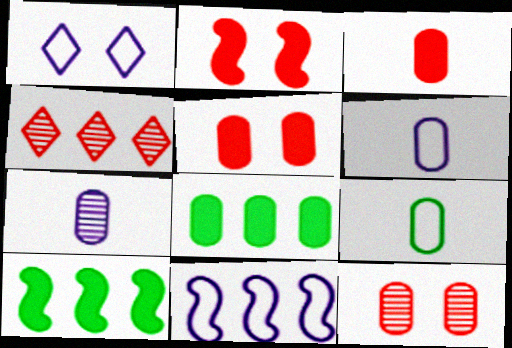[[1, 6, 11], 
[3, 7, 9], 
[4, 8, 11], 
[6, 8, 12]]